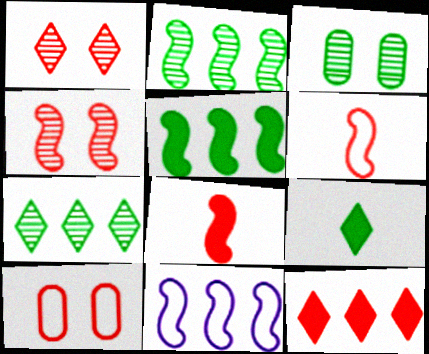[]